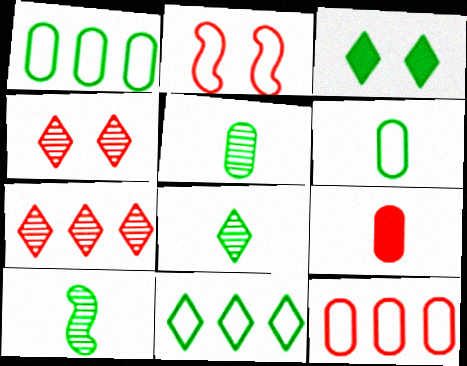[[1, 3, 10], 
[2, 7, 9], 
[3, 8, 11], 
[5, 8, 10]]